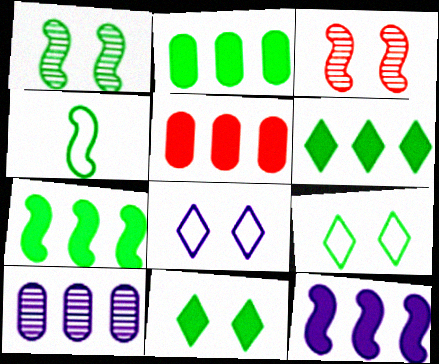[[1, 4, 7], 
[2, 6, 7], 
[3, 4, 12], 
[5, 6, 12]]